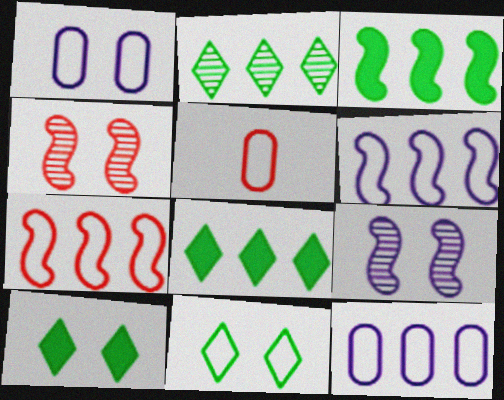[[1, 4, 10], 
[5, 6, 11], 
[5, 8, 9]]